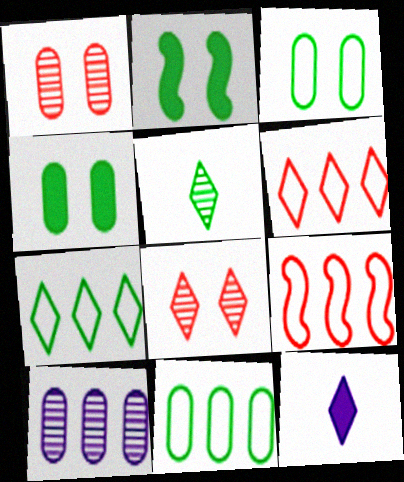[[2, 5, 11], 
[7, 8, 12]]